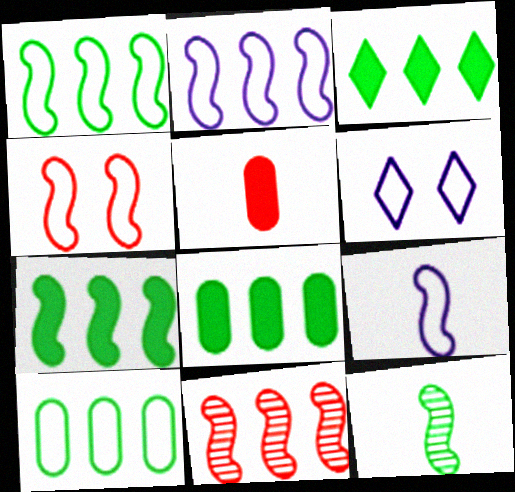[[1, 4, 9], 
[2, 7, 11], 
[3, 7, 8]]